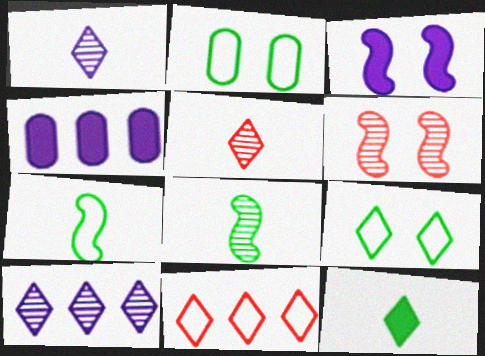[]